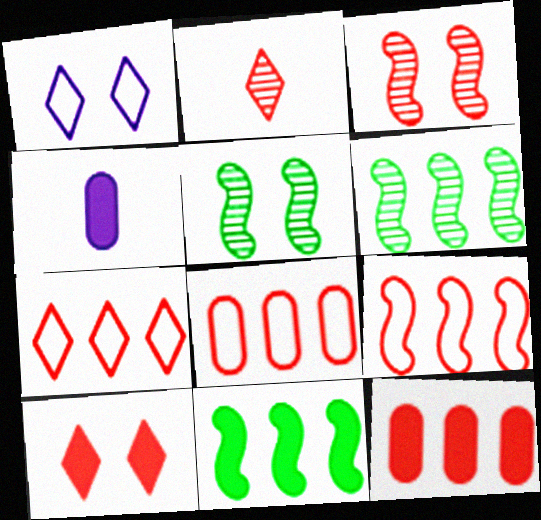[[2, 7, 10], 
[4, 5, 7], 
[4, 10, 11], 
[7, 8, 9]]